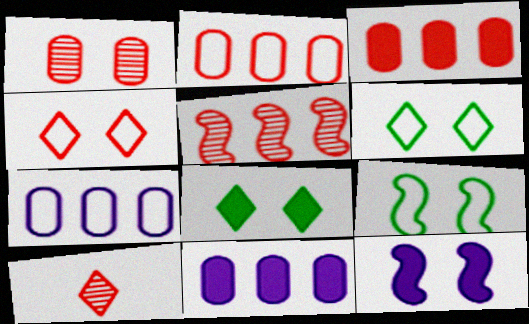[[1, 5, 10], 
[1, 6, 12], 
[9, 10, 11]]